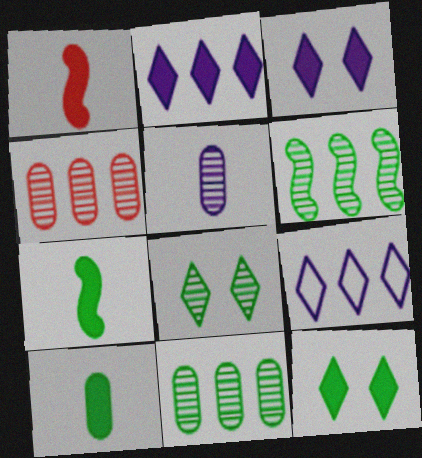[]